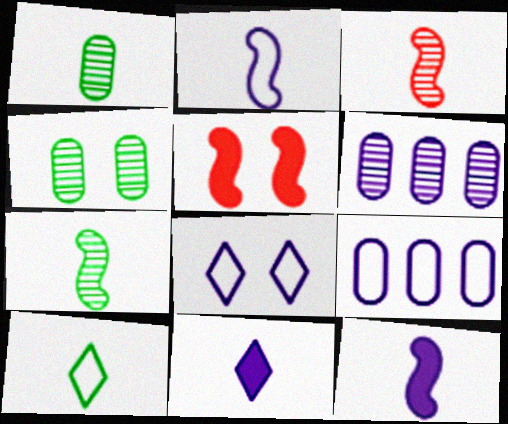[[2, 8, 9], 
[4, 5, 8], 
[5, 6, 10], 
[6, 8, 12]]